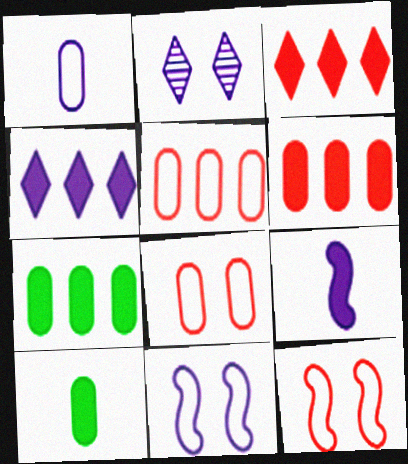[]